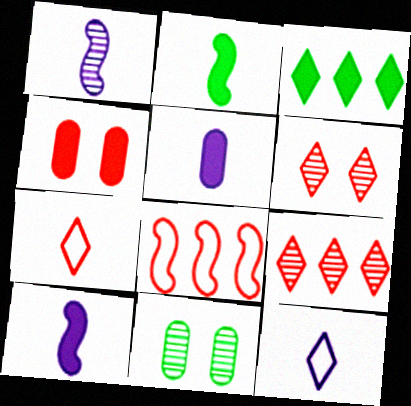[[1, 5, 12], 
[1, 9, 11], 
[3, 4, 10], 
[3, 6, 12]]